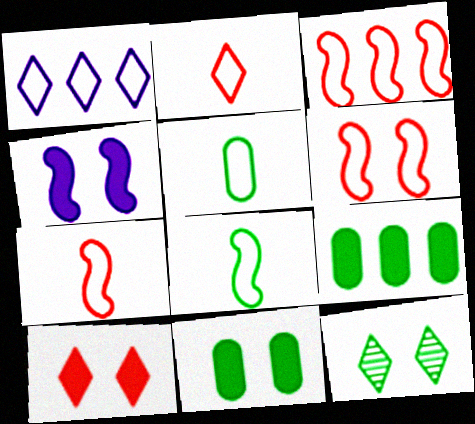[[1, 5, 6], 
[3, 6, 7], 
[4, 10, 11], 
[8, 9, 12]]